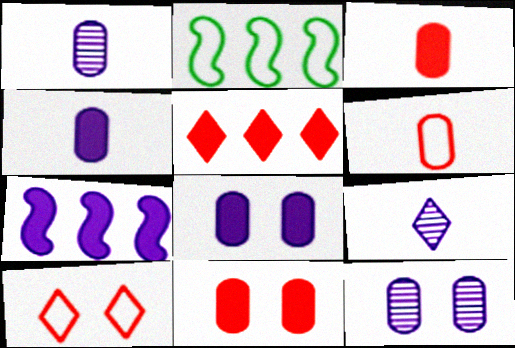[[2, 9, 11]]